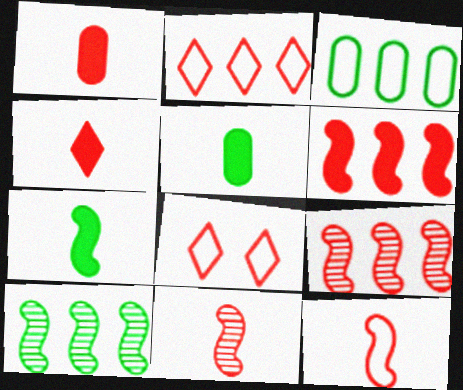[[1, 8, 9]]